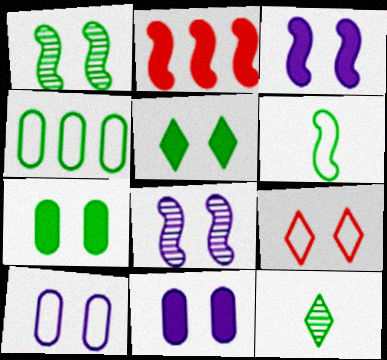[[1, 9, 11], 
[2, 6, 8], 
[2, 10, 12], 
[7, 8, 9]]